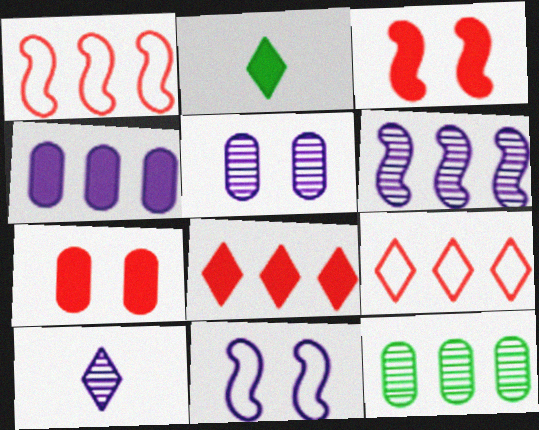[[1, 2, 5], 
[2, 3, 4], 
[4, 10, 11], 
[5, 6, 10]]